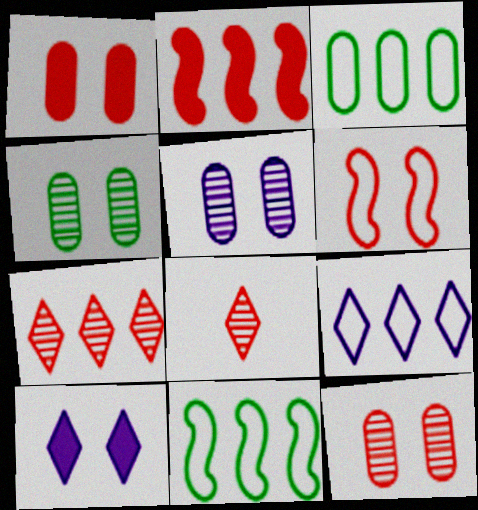[[4, 5, 12], 
[4, 6, 10]]